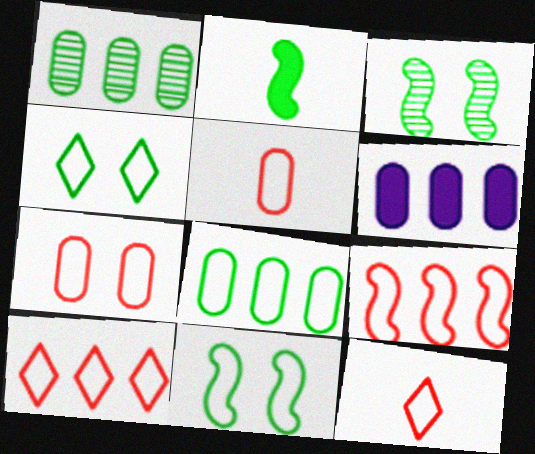[[1, 2, 4], 
[3, 6, 12], 
[7, 9, 12]]